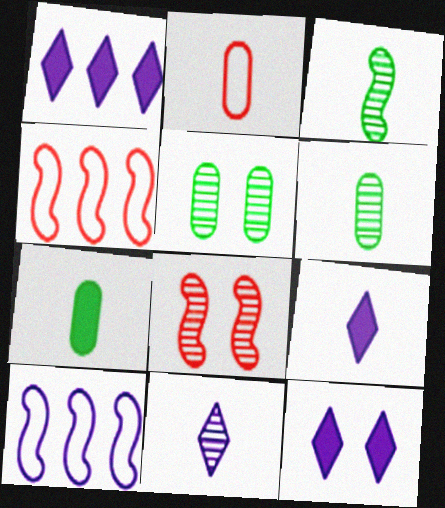[[1, 9, 12], 
[2, 3, 9], 
[4, 5, 9], 
[4, 6, 12]]